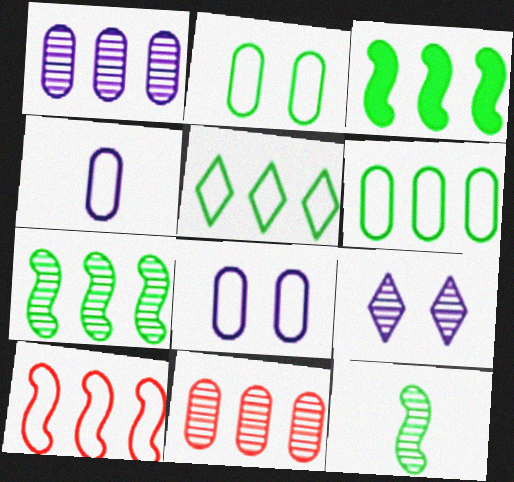[[9, 11, 12]]